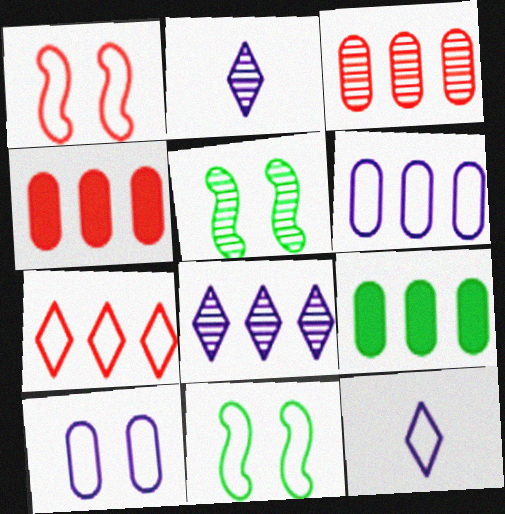[[1, 2, 9], 
[2, 3, 5], 
[2, 4, 11], 
[3, 6, 9], 
[4, 5, 12]]